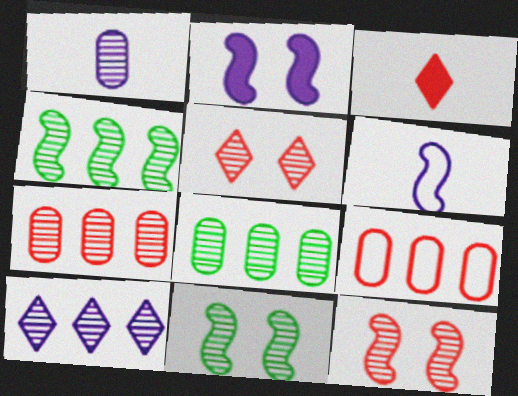[[1, 4, 5], 
[3, 9, 12], 
[4, 7, 10]]